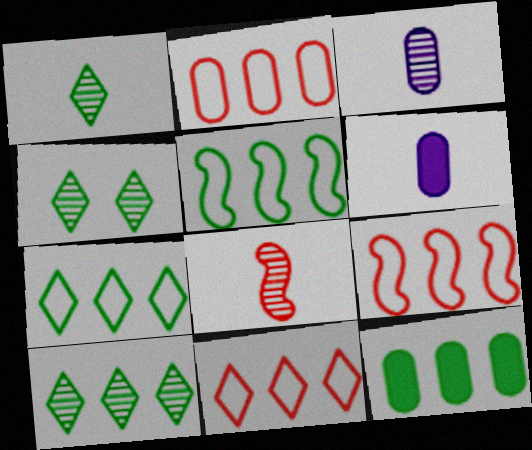[[1, 3, 8], 
[1, 4, 10], 
[2, 9, 11], 
[4, 6, 9], 
[5, 10, 12]]